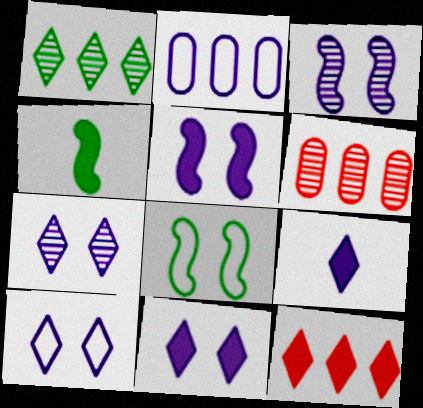[[2, 3, 9], 
[4, 6, 10], 
[6, 8, 9], 
[7, 10, 11]]